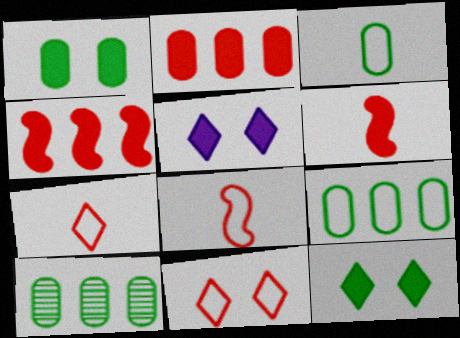[[1, 3, 10], 
[5, 8, 10]]